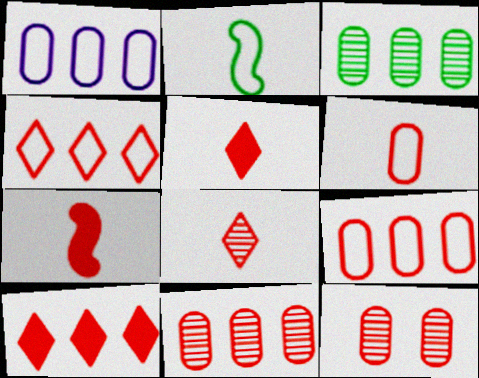[[4, 7, 12], 
[6, 7, 8]]